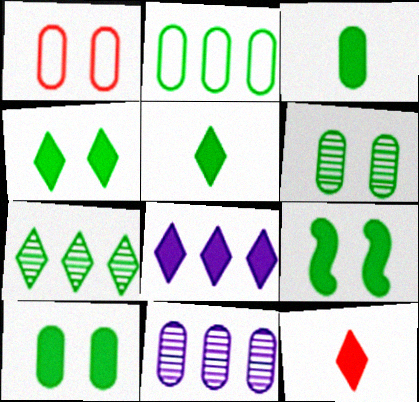[[1, 3, 11], 
[2, 3, 6], 
[4, 8, 12], 
[4, 9, 10]]